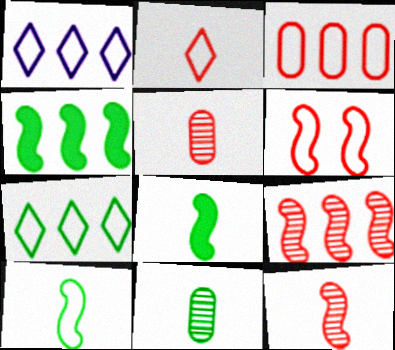[[2, 3, 6]]